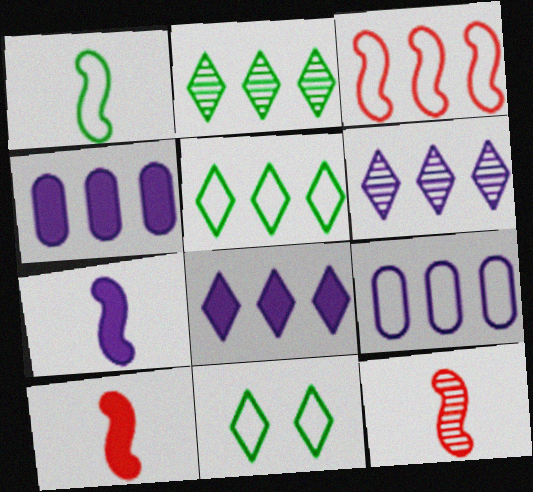[[1, 7, 12], 
[2, 3, 4], 
[3, 5, 9], 
[4, 11, 12]]